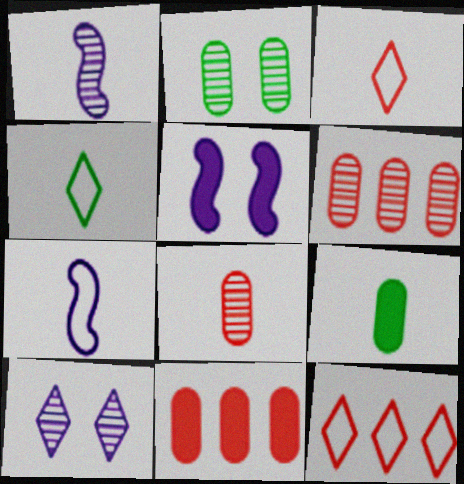[[1, 3, 9], 
[4, 5, 6]]